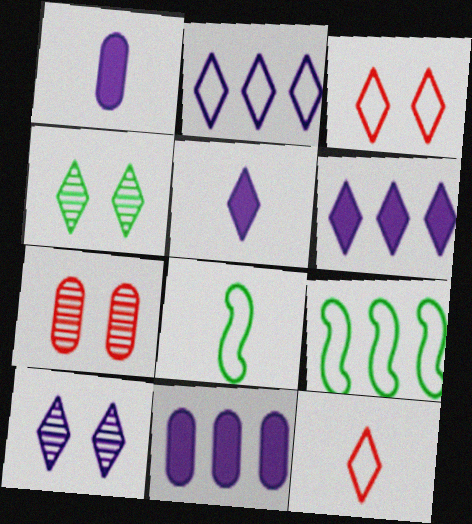[[2, 5, 10], 
[4, 6, 12], 
[5, 7, 9], 
[6, 7, 8]]